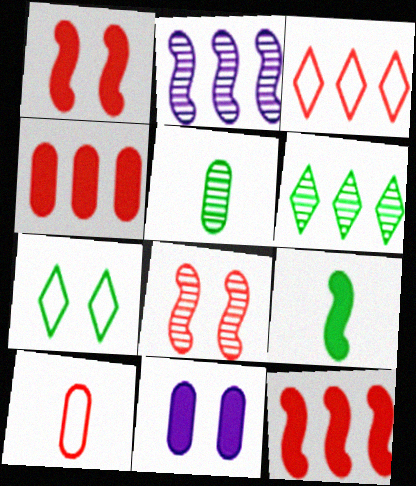[[7, 8, 11]]